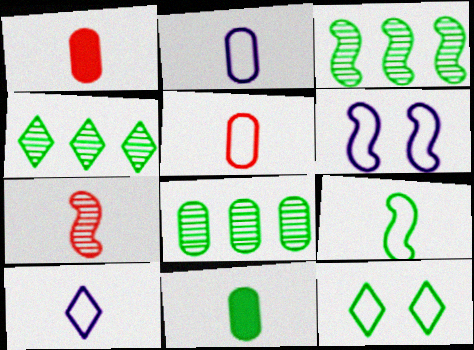[[1, 4, 6], 
[3, 4, 8], 
[3, 11, 12], 
[5, 9, 10], 
[7, 10, 11]]